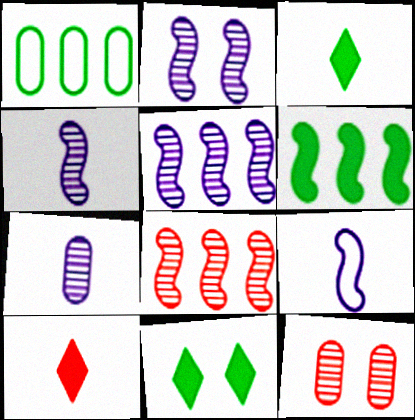[[1, 2, 10], 
[2, 4, 5]]